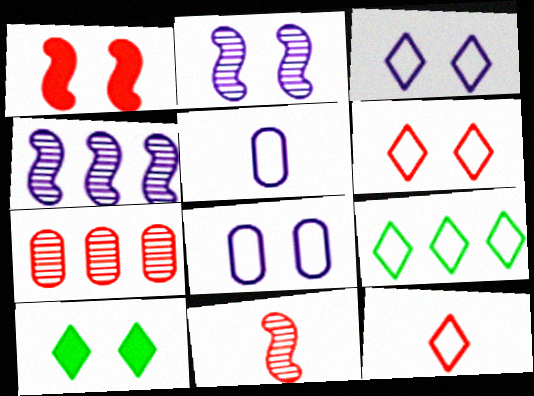[[1, 7, 12], 
[3, 9, 12]]